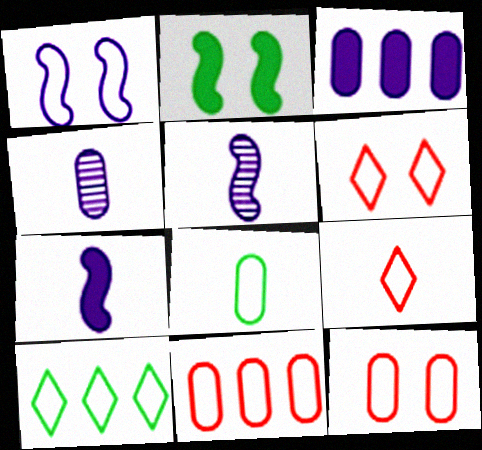[]